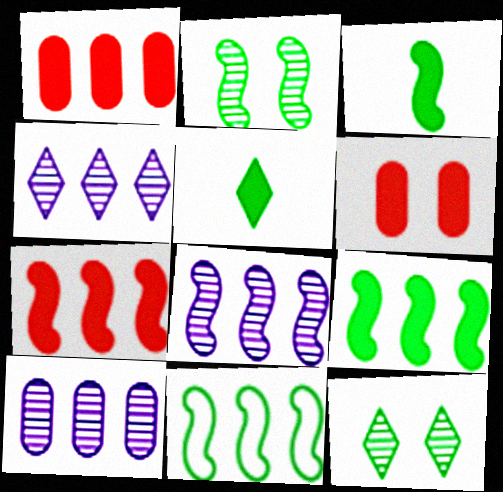[[1, 4, 11], 
[2, 3, 11], 
[4, 8, 10], 
[7, 8, 11]]